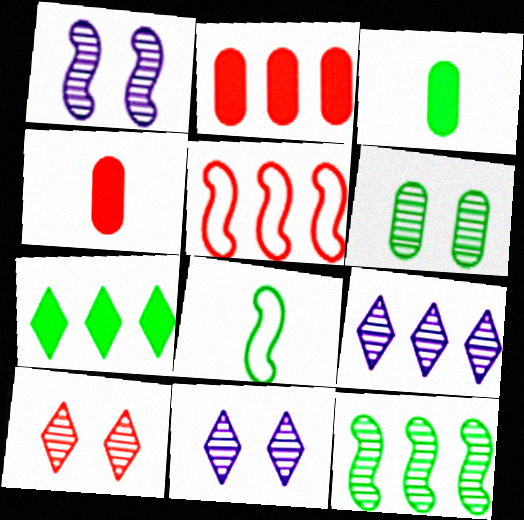[[1, 6, 10], 
[2, 8, 11], 
[3, 5, 11], 
[4, 5, 10], 
[6, 7, 8]]